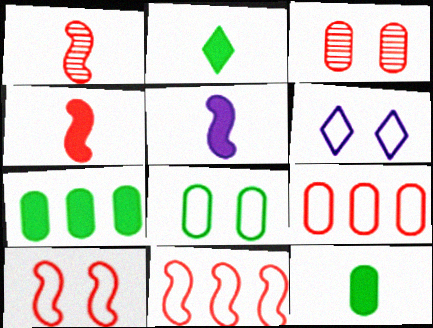[[1, 6, 7], 
[6, 8, 10]]